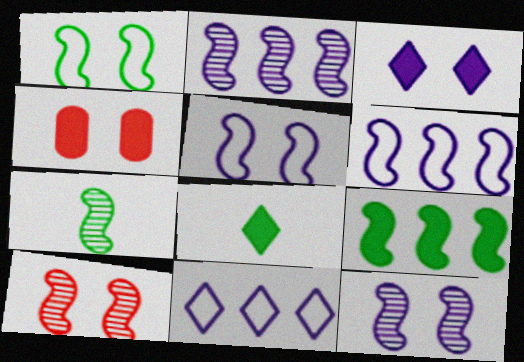[[1, 7, 9], 
[2, 7, 10], 
[4, 7, 11]]